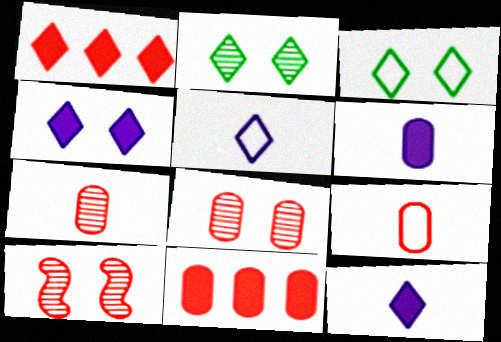[[1, 2, 5], 
[1, 9, 10], 
[8, 9, 11]]